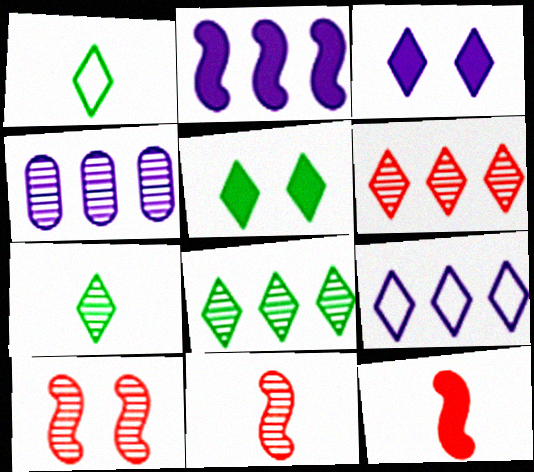[[1, 3, 6], 
[1, 5, 8], 
[2, 4, 9], 
[4, 7, 10]]